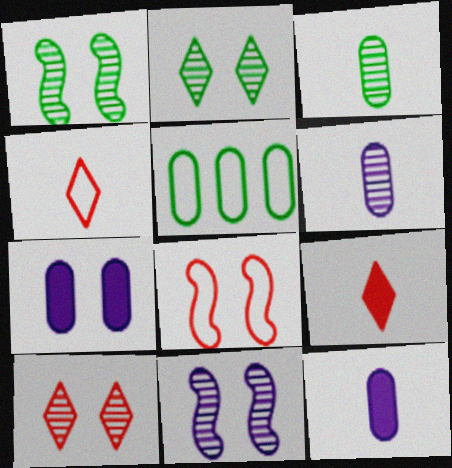[[2, 7, 8], 
[5, 9, 11]]